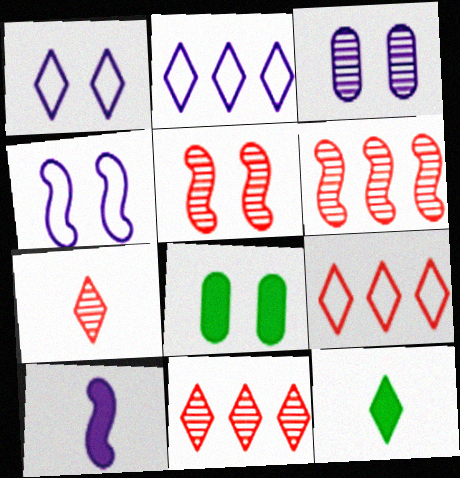[[1, 5, 8], 
[1, 11, 12], 
[2, 3, 10]]